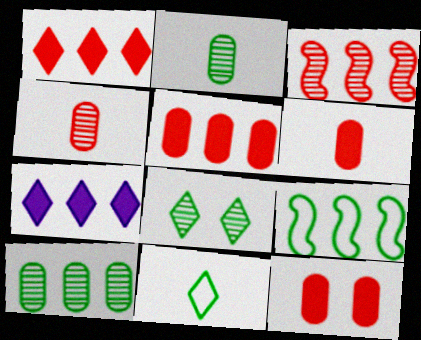[[5, 6, 12]]